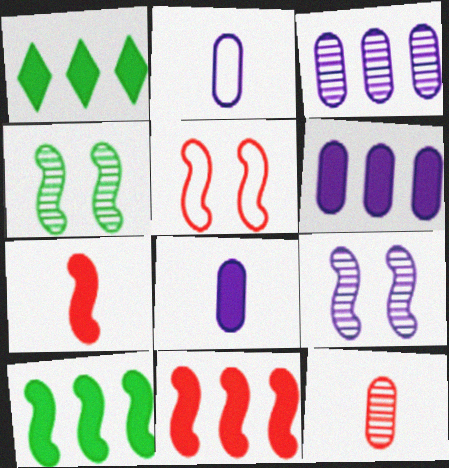[[1, 6, 11]]